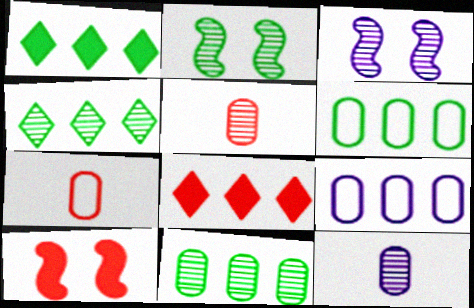[[1, 3, 7], 
[3, 4, 5]]